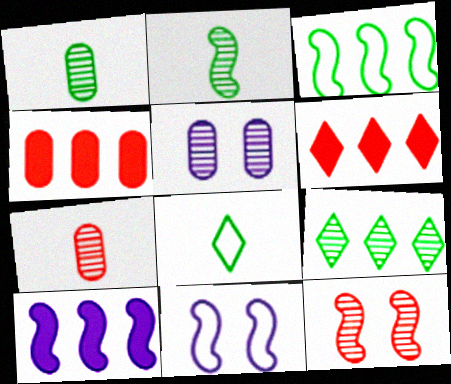[[1, 6, 11]]